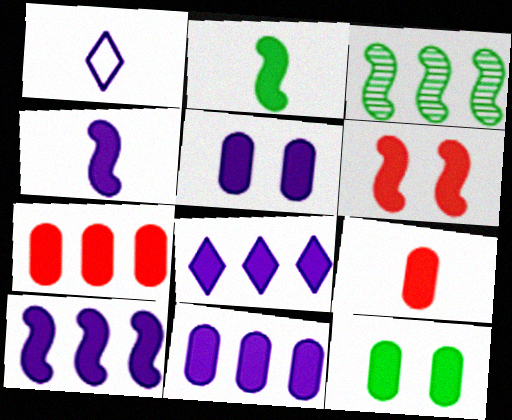[[2, 6, 10], 
[4, 5, 8], 
[8, 10, 11], 
[9, 11, 12]]